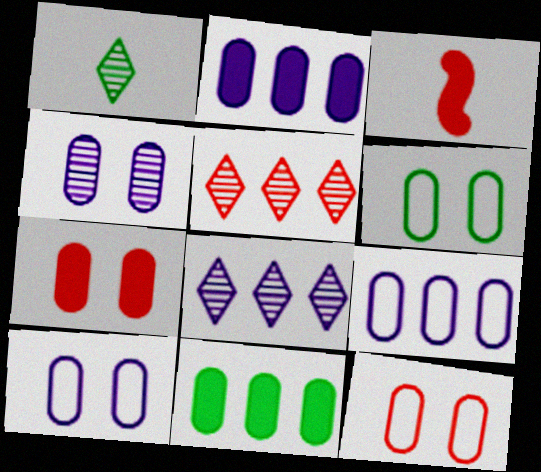[[3, 5, 12], 
[3, 6, 8], 
[4, 6, 7], 
[6, 10, 12]]